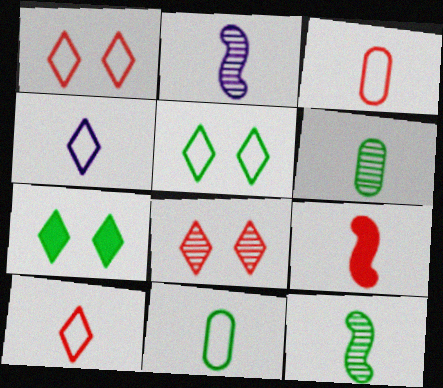[[4, 6, 9]]